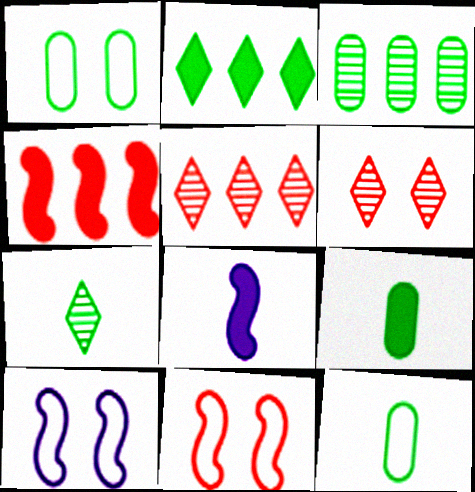[[1, 3, 9], 
[1, 5, 8], 
[5, 9, 10]]